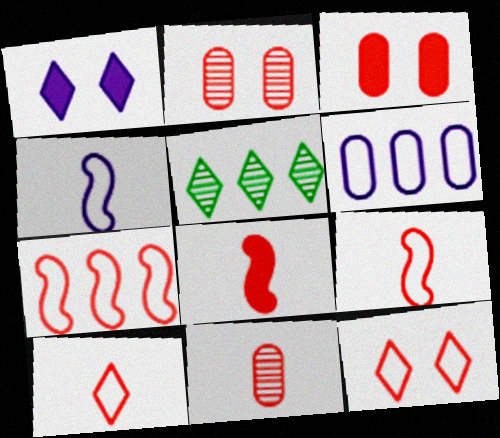[[1, 5, 10], 
[3, 4, 5], 
[8, 10, 11]]